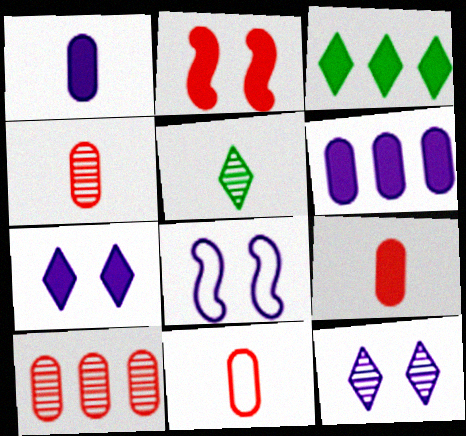[[1, 2, 3], 
[3, 4, 8], 
[4, 9, 11]]